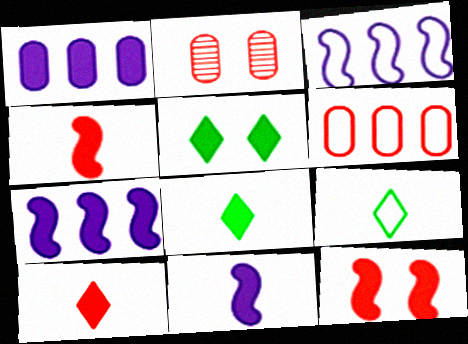[[1, 4, 5], 
[1, 8, 12], 
[2, 3, 8], 
[2, 7, 9]]